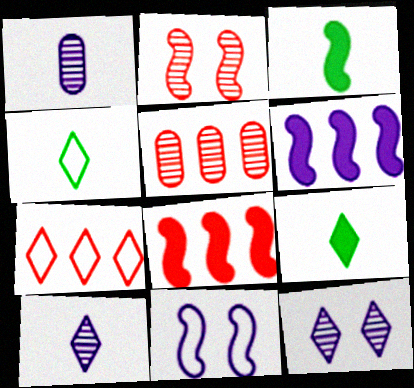[[5, 7, 8], 
[5, 9, 11], 
[7, 9, 12]]